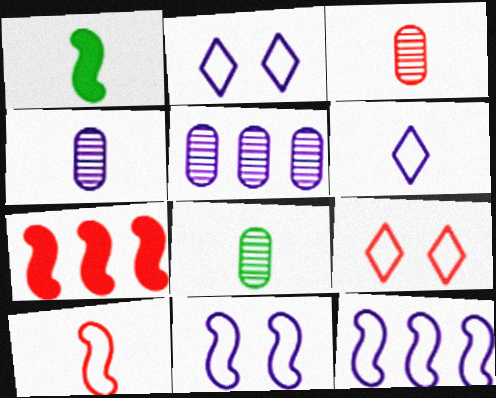[[1, 3, 6], 
[1, 5, 9], 
[2, 7, 8], 
[3, 4, 8], 
[3, 7, 9]]